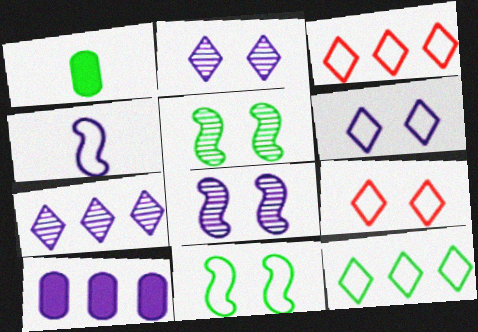[[1, 3, 8], 
[1, 5, 12], 
[2, 4, 10]]